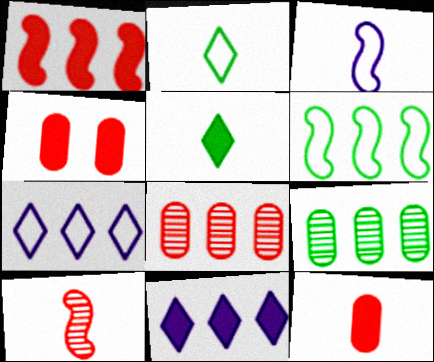[[1, 7, 9], 
[6, 8, 11]]